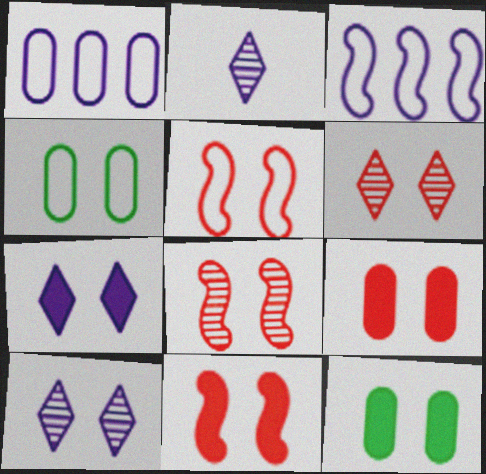[[4, 7, 8], 
[4, 10, 11], 
[5, 6, 9], 
[5, 8, 11], 
[5, 10, 12], 
[7, 11, 12]]